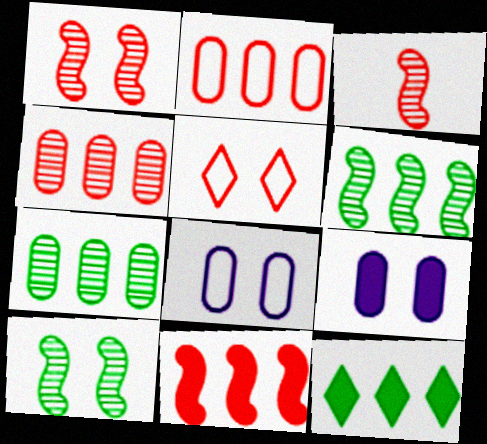[[3, 8, 12], 
[5, 9, 10]]